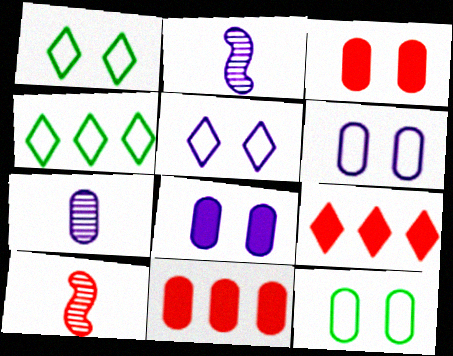[[1, 2, 11], 
[2, 3, 4], 
[2, 9, 12], 
[4, 8, 10], 
[7, 11, 12]]